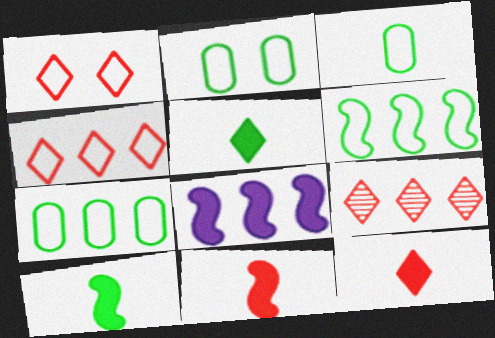[[1, 9, 12], 
[2, 3, 7], 
[7, 8, 9]]